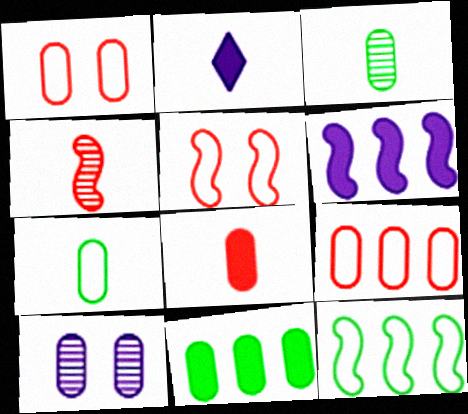[[2, 4, 7]]